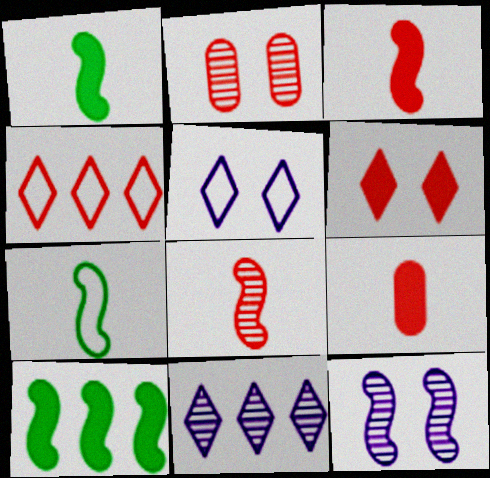[[2, 3, 4]]